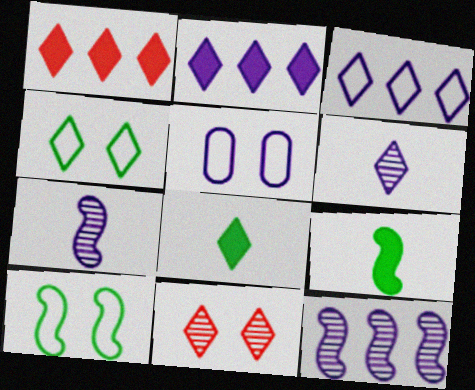[[1, 4, 6], 
[2, 5, 7], 
[3, 8, 11]]